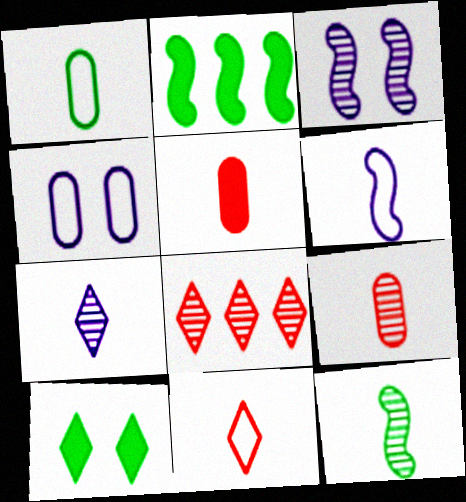[[1, 6, 11], 
[7, 9, 12]]